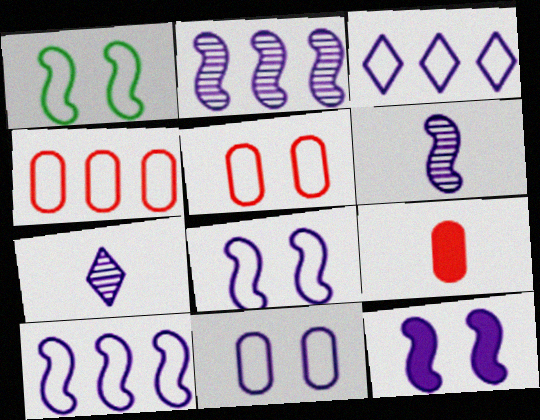[[6, 10, 12]]